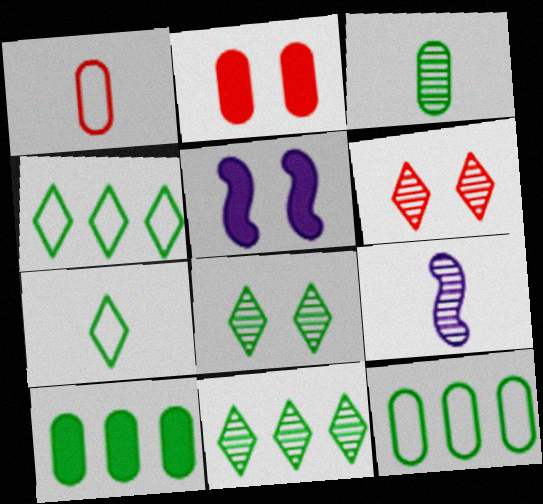[[1, 5, 11], 
[2, 4, 9]]